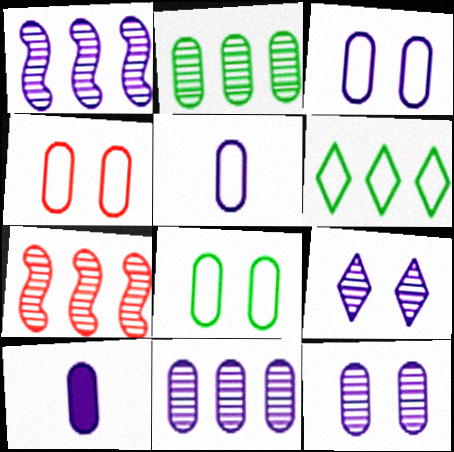[[2, 4, 10], 
[3, 4, 8], 
[3, 10, 11]]